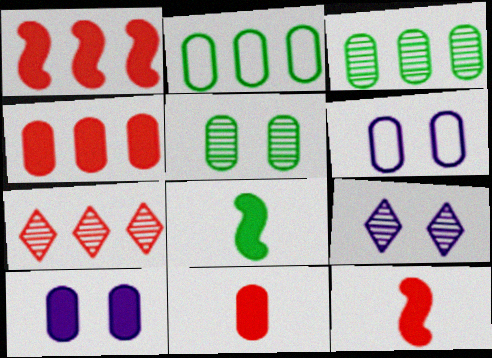[[2, 9, 12], 
[3, 6, 11], 
[6, 7, 8]]